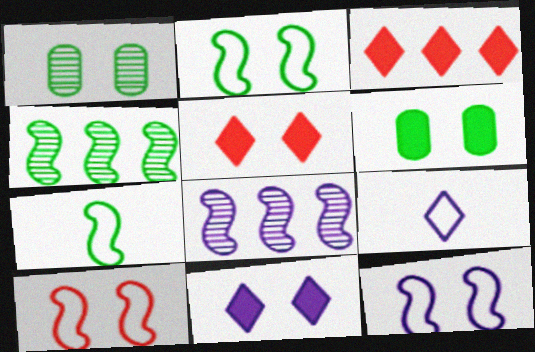[[1, 5, 12], 
[1, 10, 11], 
[2, 10, 12]]